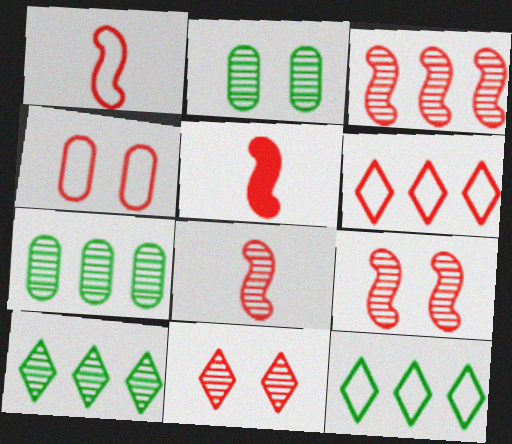[[1, 4, 6], 
[1, 5, 8], 
[3, 8, 9]]